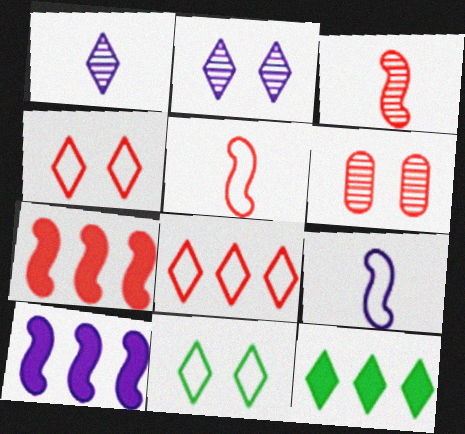[[1, 4, 12], 
[6, 9, 12]]